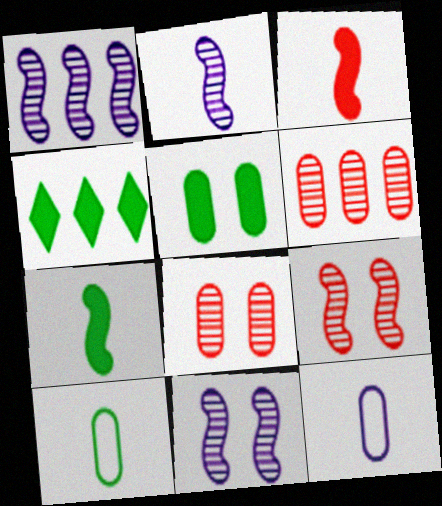[[1, 2, 11], 
[4, 5, 7], 
[4, 9, 12], 
[5, 6, 12]]